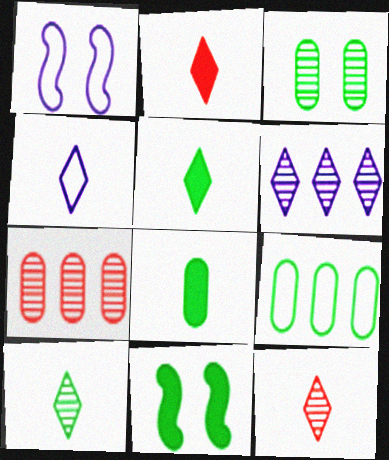[[1, 5, 7], 
[2, 4, 10], 
[3, 8, 9], 
[4, 5, 12], 
[4, 7, 11], 
[9, 10, 11]]